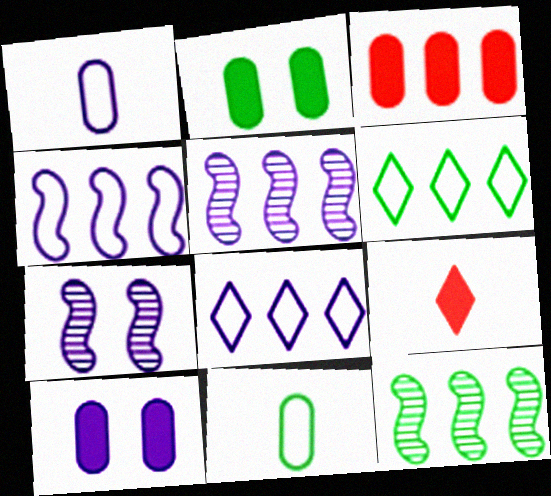[[3, 5, 6], 
[3, 8, 12]]